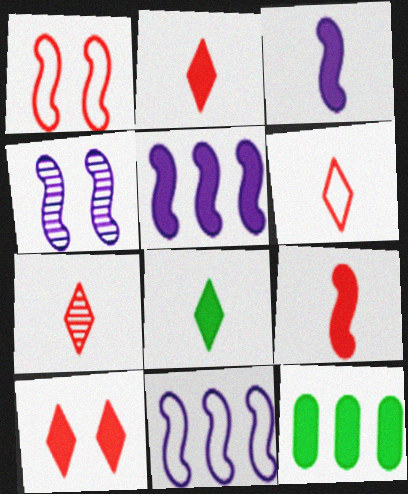[[2, 6, 7], 
[3, 4, 11], 
[3, 10, 12], 
[4, 6, 12]]